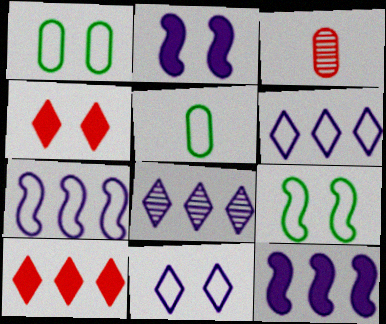[]